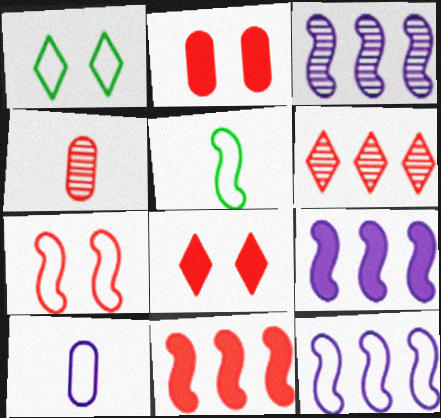[[1, 4, 9], 
[3, 9, 12], 
[5, 7, 12]]